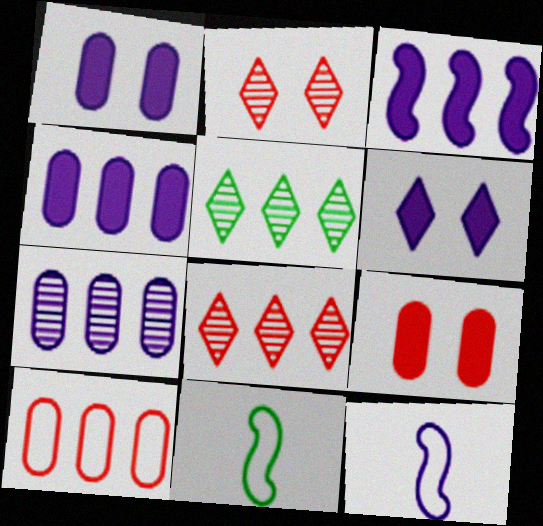[[1, 8, 11], 
[2, 4, 11], 
[3, 5, 10], 
[5, 9, 12], 
[6, 7, 12]]